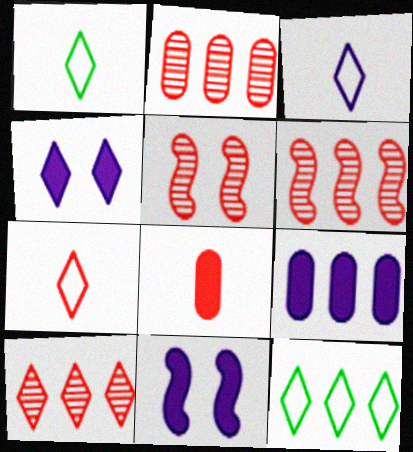[[1, 2, 11], 
[1, 3, 7], 
[1, 4, 10], 
[1, 5, 9], 
[2, 6, 10], 
[6, 9, 12]]